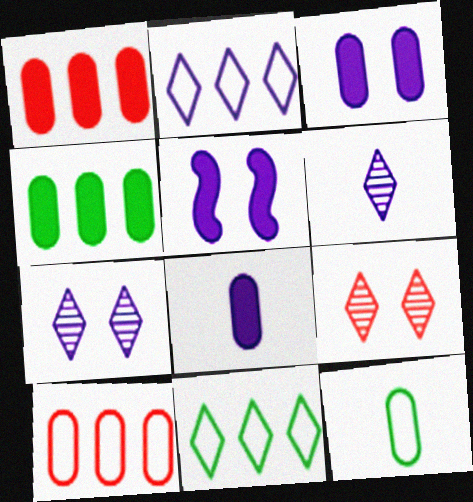[]